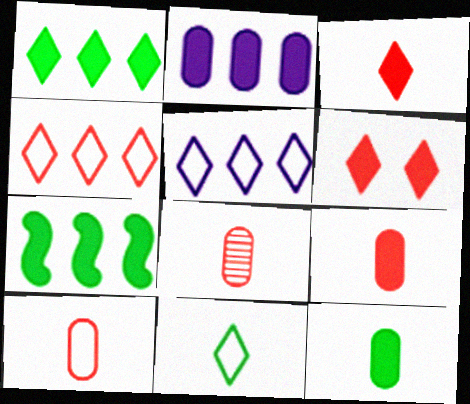[[8, 9, 10]]